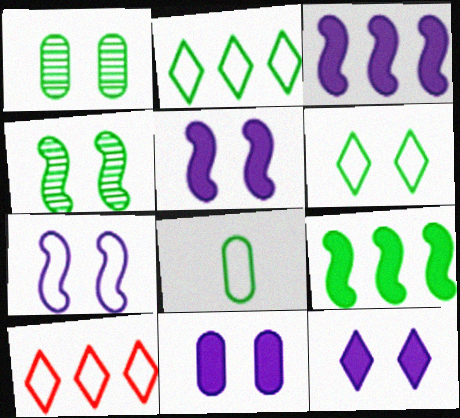[[5, 11, 12], 
[7, 8, 10]]